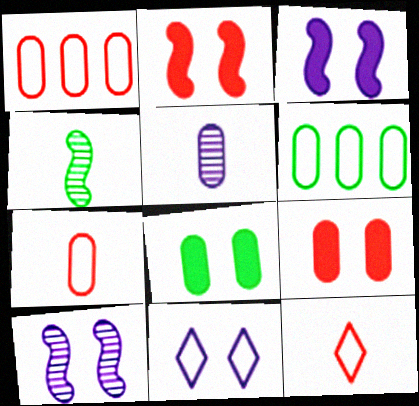[[1, 5, 8], 
[5, 6, 9]]